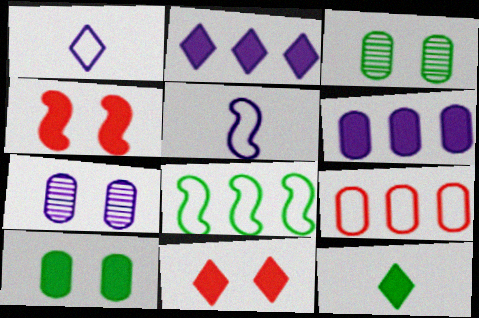[[2, 5, 7], 
[2, 11, 12], 
[3, 8, 12], 
[4, 6, 12]]